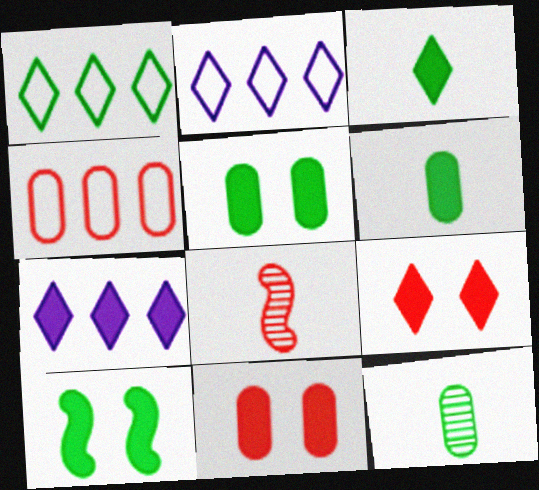[[1, 10, 12], 
[2, 5, 8], 
[3, 7, 9], 
[4, 8, 9]]